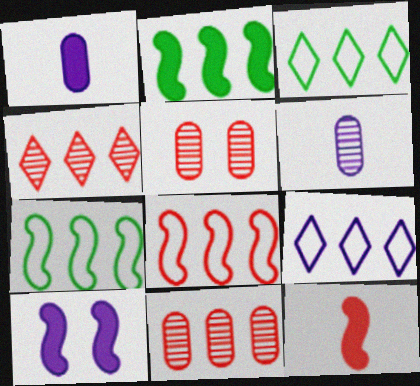[[2, 9, 11], 
[2, 10, 12], 
[6, 9, 10]]